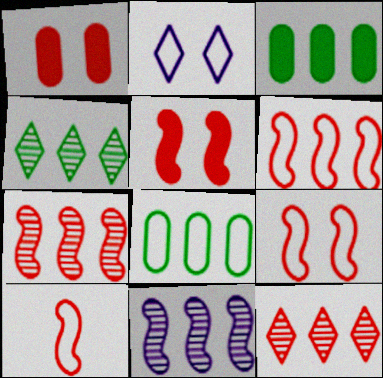[[1, 10, 12], 
[2, 8, 10], 
[5, 7, 10], 
[6, 9, 10]]